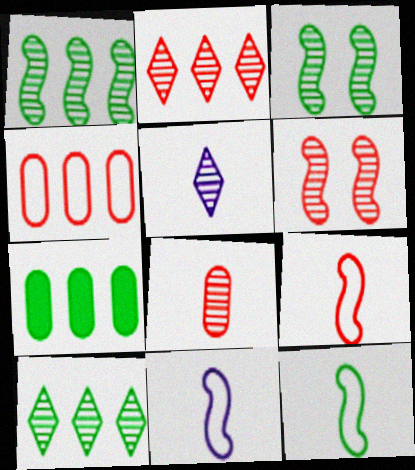[[2, 6, 8], 
[9, 11, 12]]